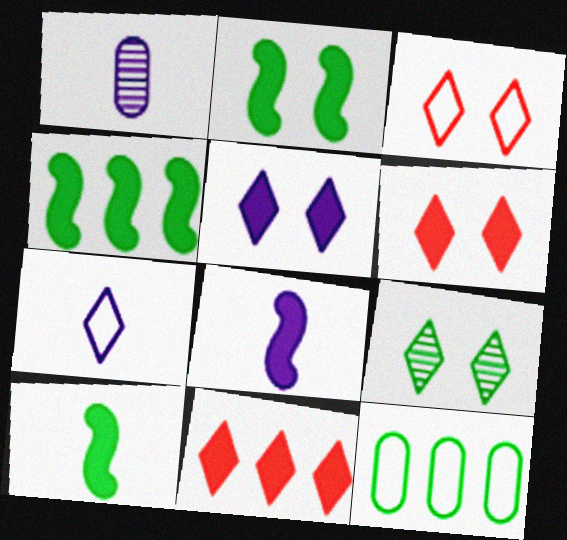[[1, 3, 4], 
[1, 7, 8], 
[2, 4, 10], 
[3, 5, 9], 
[7, 9, 11], 
[9, 10, 12]]